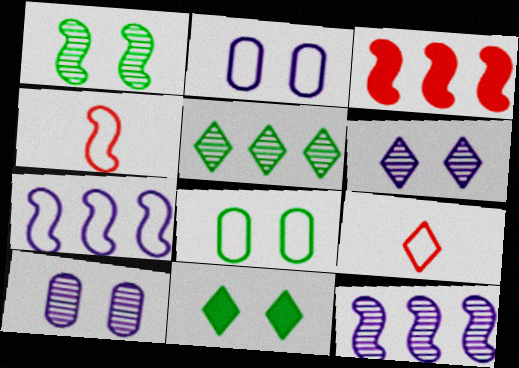[[1, 8, 11], 
[7, 8, 9]]